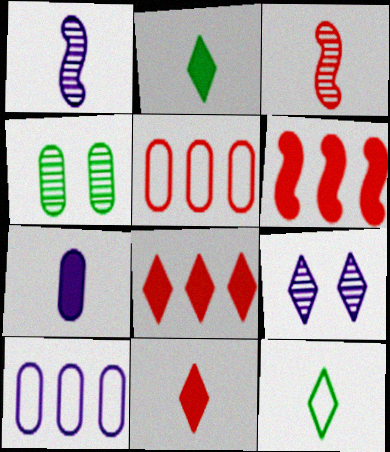[[3, 7, 12], 
[4, 5, 7], 
[8, 9, 12]]